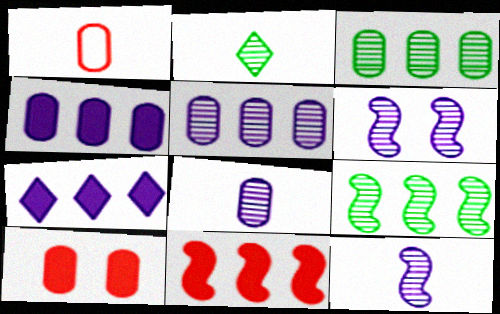[]